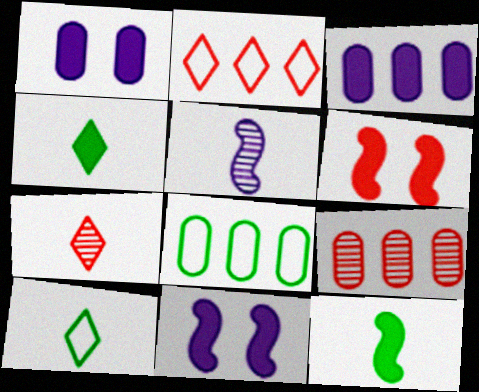[[3, 4, 6], 
[3, 8, 9], 
[7, 8, 11], 
[9, 10, 11]]